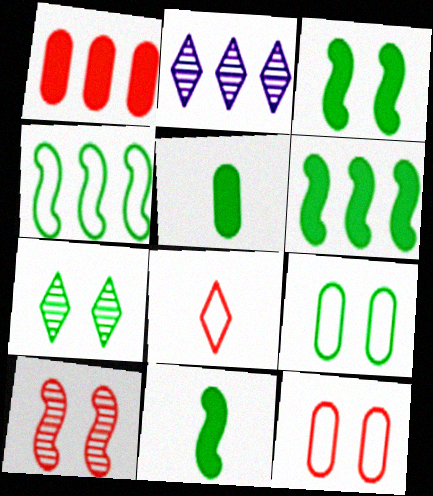[[1, 2, 4], 
[1, 8, 10], 
[2, 11, 12], 
[3, 6, 11], 
[3, 7, 9], 
[4, 5, 7]]